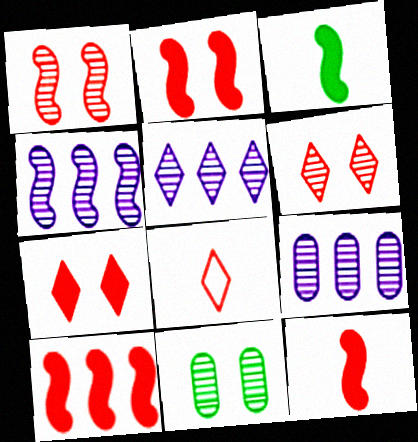[[2, 10, 12], 
[4, 5, 9]]